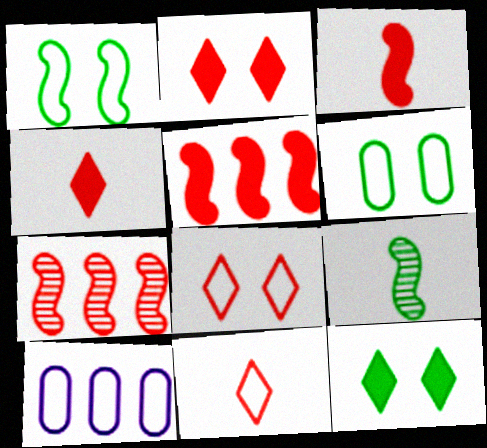[[1, 10, 11], 
[2, 9, 10]]